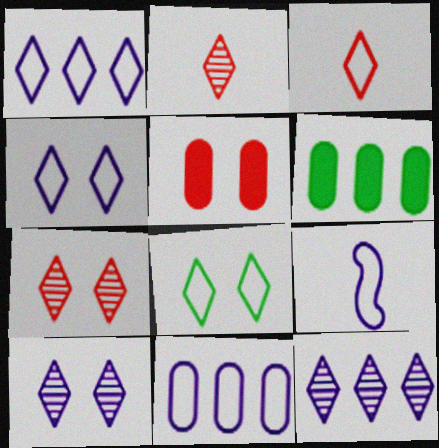[[1, 3, 8], 
[4, 9, 11], 
[6, 7, 9]]